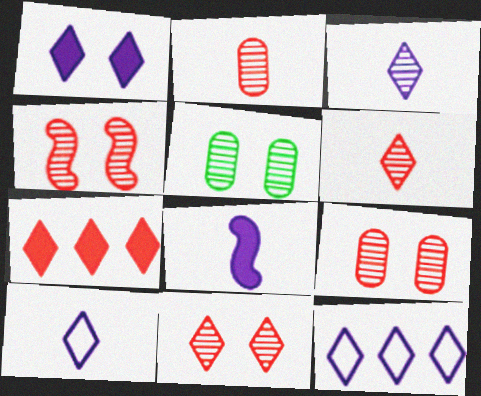[[1, 3, 12], 
[4, 9, 11]]